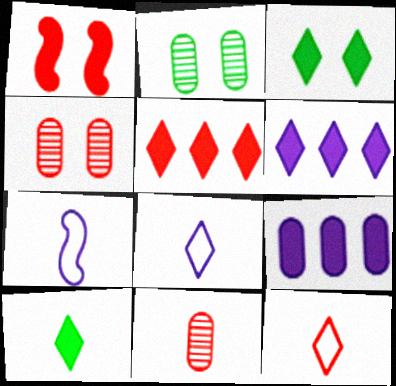[[1, 9, 10], 
[2, 5, 7], 
[7, 10, 11]]